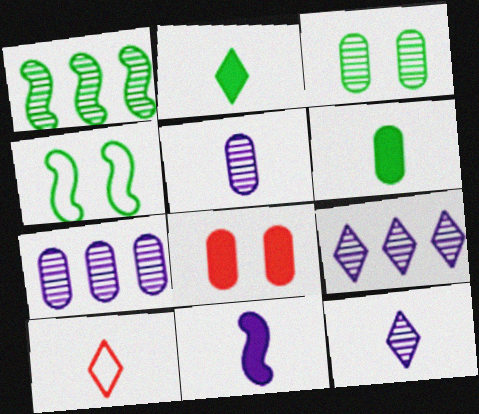[[2, 10, 12]]